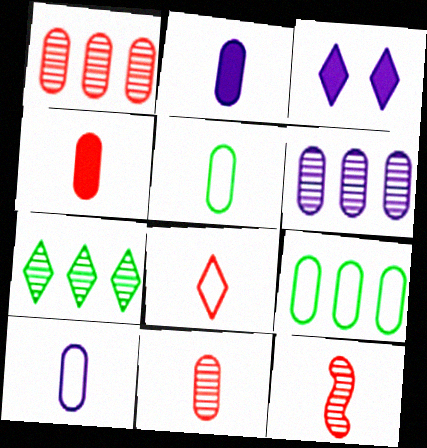[[2, 5, 11], 
[3, 7, 8], 
[3, 9, 12], 
[4, 8, 12]]